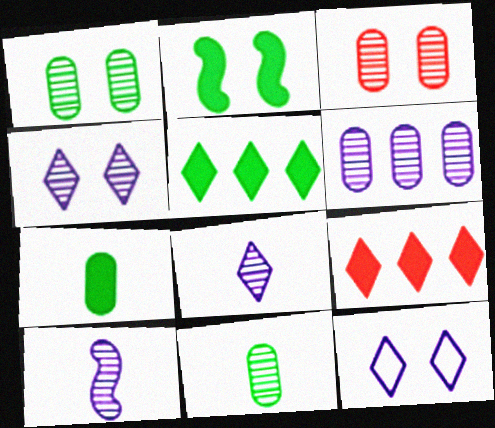[[2, 3, 12], 
[2, 5, 7], 
[3, 6, 11], 
[4, 6, 10]]